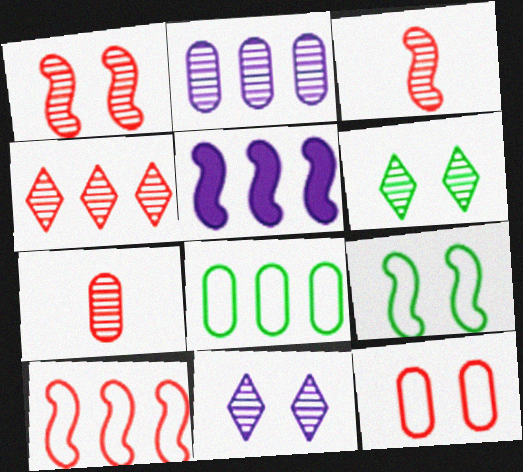[[1, 4, 7], 
[2, 3, 6], 
[3, 5, 9], 
[4, 5, 8]]